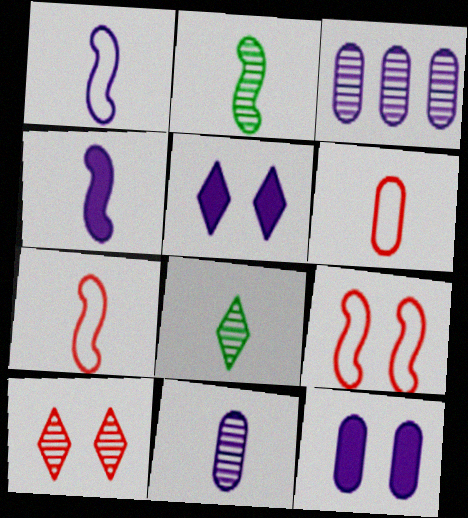[[1, 3, 5], 
[2, 3, 10], 
[2, 4, 7], 
[4, 6, 8]]